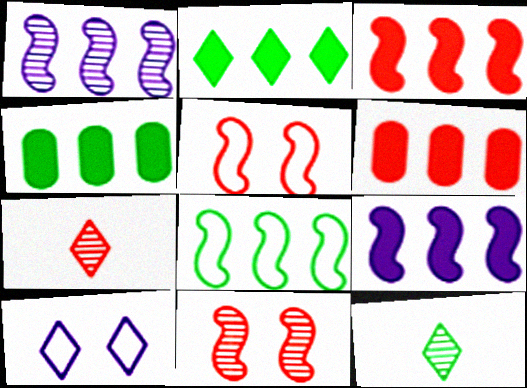[[1, 3, 8], 
[2, 6, 9], 
[2, 7, 10], 
[5, 6, 7]]